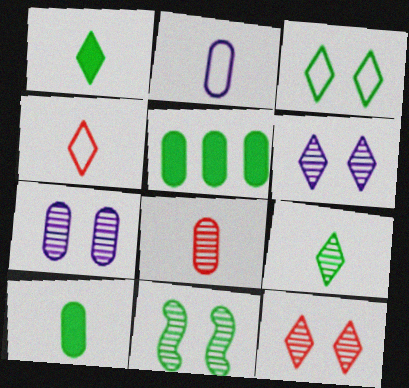[[2, 8, 10], 
[7, 11, 12]]